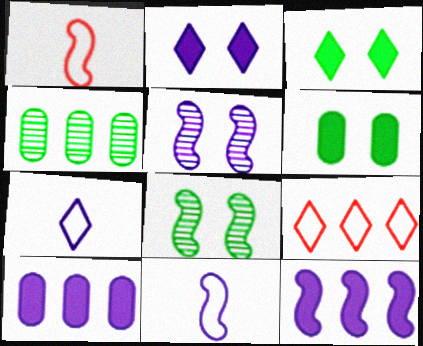[[1, 2, 4], 
[1, 8, 12], 
[4, 9, 12], 
[5, 7, 10], 
[5, 11, 12]]